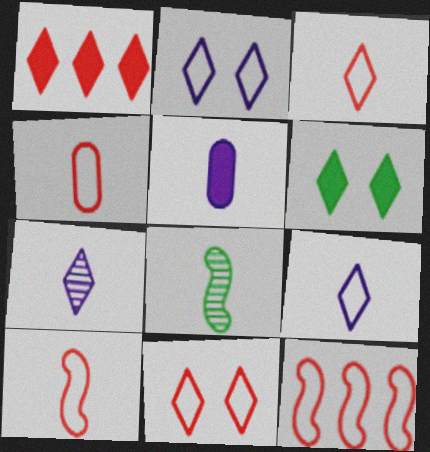[[3, 4, 10], 
[3, 5, 8], 
[4, 11, 12]]